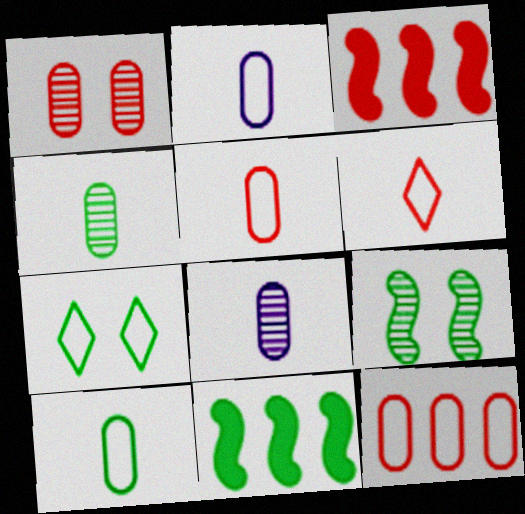[[1, 3, 6], 
[2, 5, 10], 
[3, 7, 8], 
[4, 7, 11]]